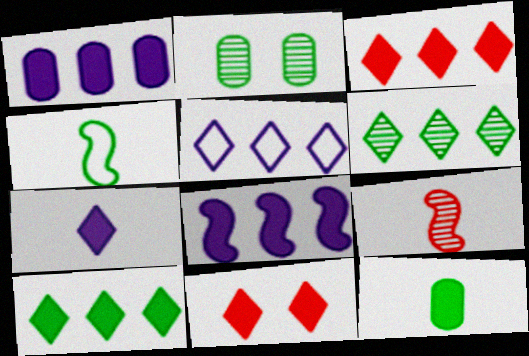[[2, 4, 10], 
[3, 5, 6], 
[7, 10, 11], 
[8, 11, 12]]